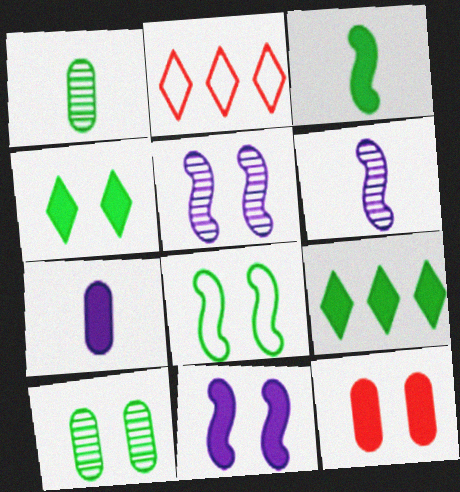[[1, 2, 11], 
[1, 8, 9], 
[4, 8, 10], 
[4, 11, 12]]